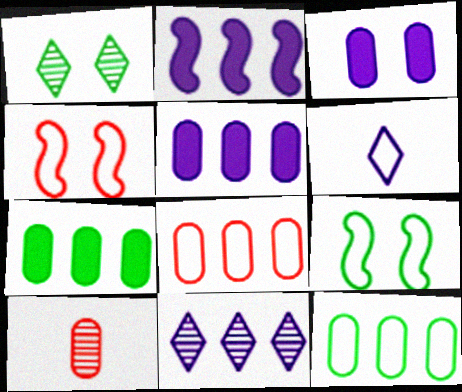[[1, 3, 4], 
[3, 10, 12], 
[4, 6, 12], 
[6, 8, 9]]